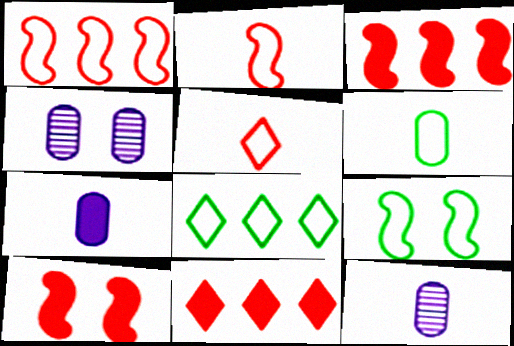[[6, 8, 9], 
[8, 10, 12], 
[9, 11, 12]]